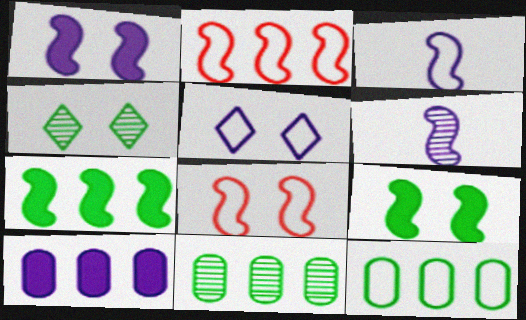[[2, 6, 9], 
[5, 6, 10], 
[6, 7, 8]]